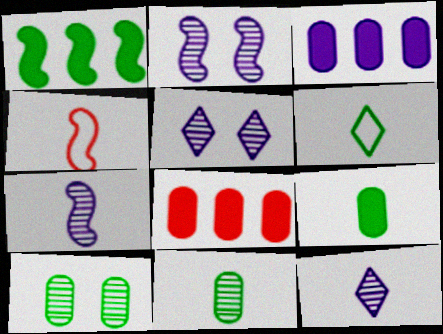[[1, 2, 4], 
[1, 6, 10], 
[2, 6, 8], 
[4, 9, 12]]